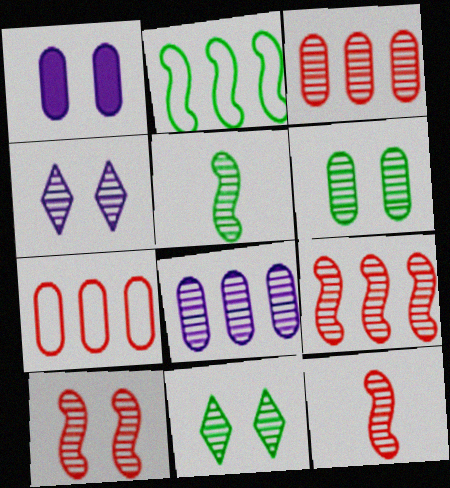[[3, 4, 5], 
[4, 6, 10], 
[8, 11, 12], 
[9, 10, 12]]